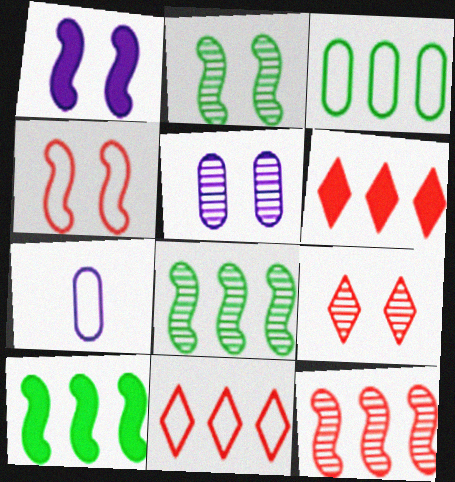[[1, 2, 4], 
[2, 5, 9], 
[2, 6, 7], 
[7, 9, 10]]